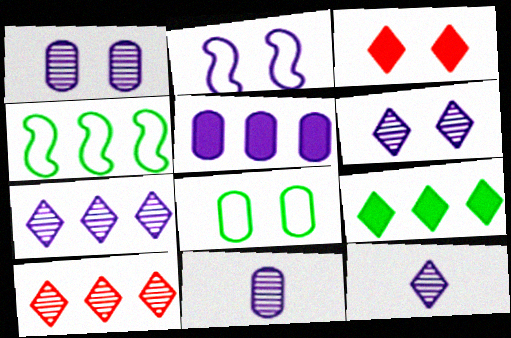[[2, 5, 12], 
[3, 4, 11], 
[4, 5, 10], 
[6, 7, 12]]